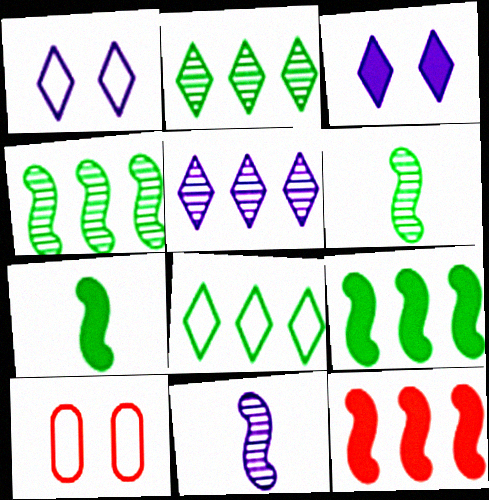[[5, 7, 10]]